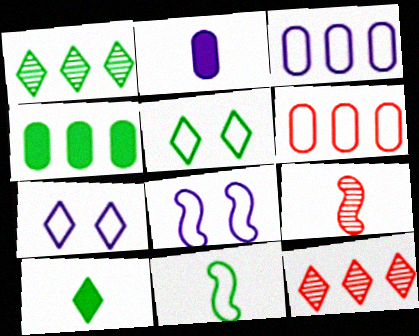[[1, 5, 10], 
[4, 7, 9], 
[6, 7, 11], 
[7, 10, 12]]